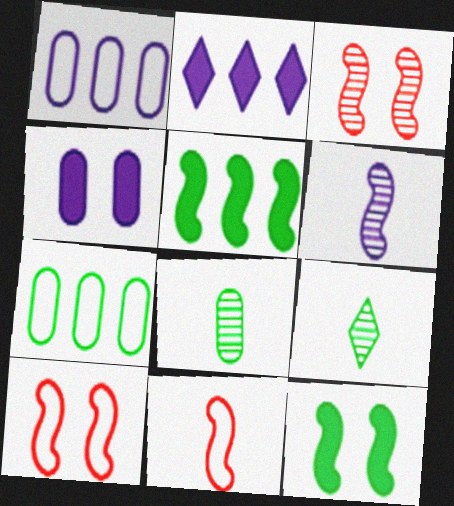[[2, 8, 10], 
[5, 6, 10], 
[7, 9, 12]]